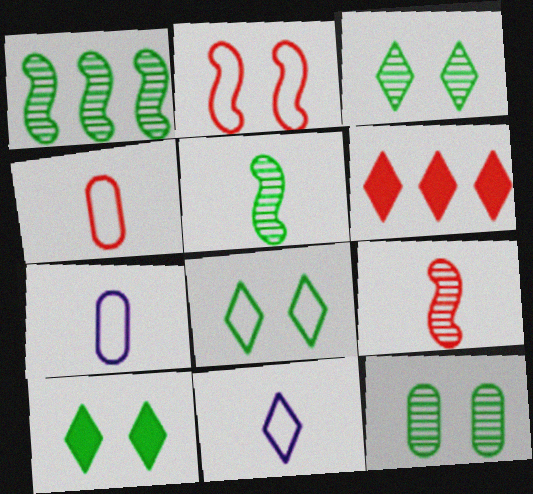[[3, 6, 11], 
[3, 8, 10]]